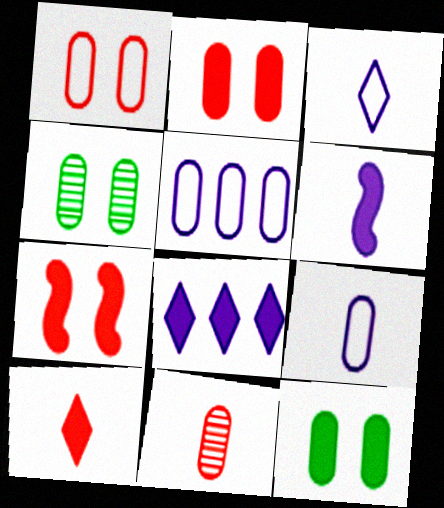[[5, 11, 12]]